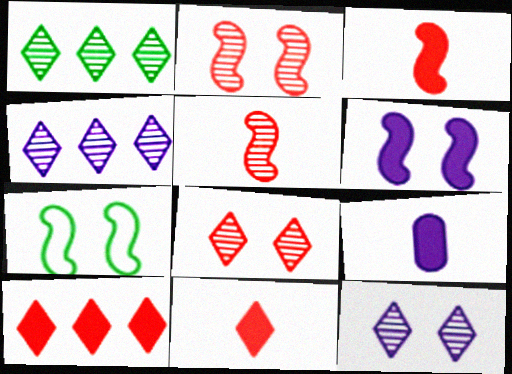[[2, 6, 7]]